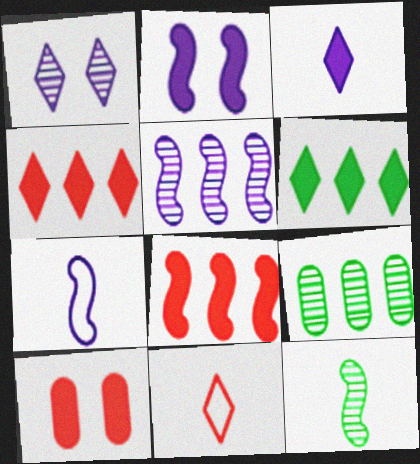[[1, 6, 11], 
[2, 5, 7], 
[2, 9, 11]]